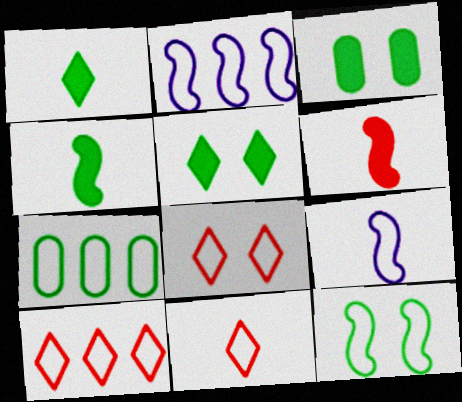[[2, 7, 10], 
[7, 8, 9], 
[8, 10, 11]]